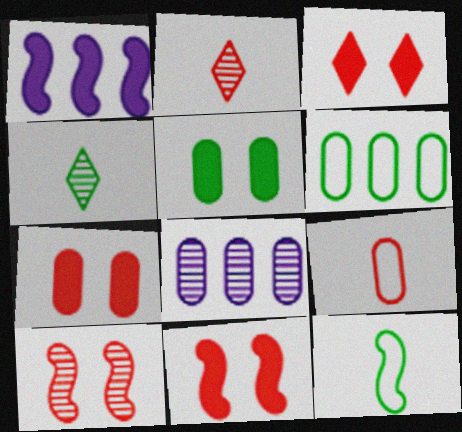[[1, 10, 12], 
[3, 7, 11], 
[3, 8, 12], 
[4, 8, 10], 
[5, 8, 9]]